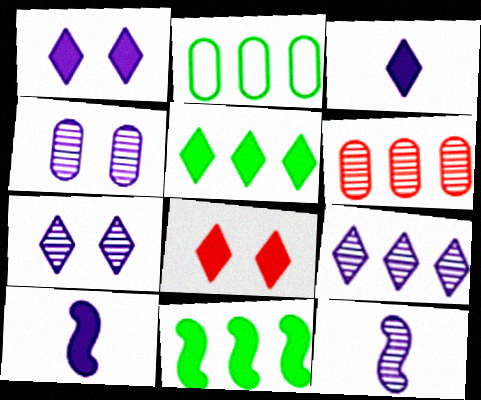[[2, 8, 12], 
[3, 5, 8], 
[4, 9, 12]]